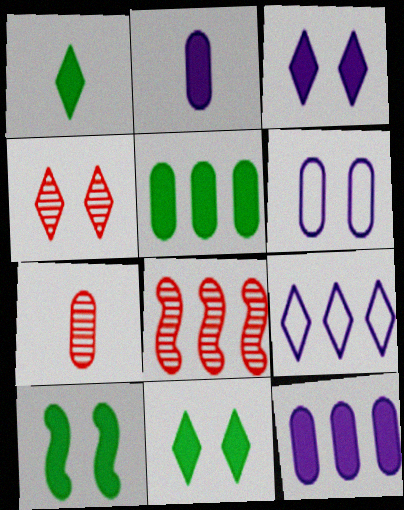[[1, 4, 9], 
[1, 5, 10], 
[1, 6, 8], 
[4, 6, 10], 
[4, 7, 8], 
[5, 6, 7], 
[5, 8, 9], 
[7, 9, 10]]